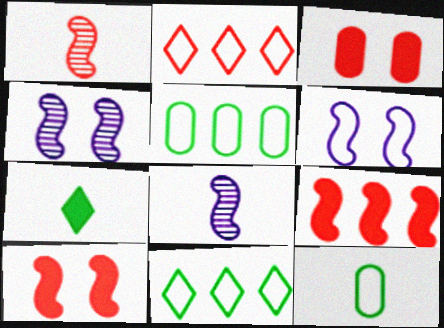[[1, 2, 3], 
[2, 6, 12], 
[3, 8, 11]]